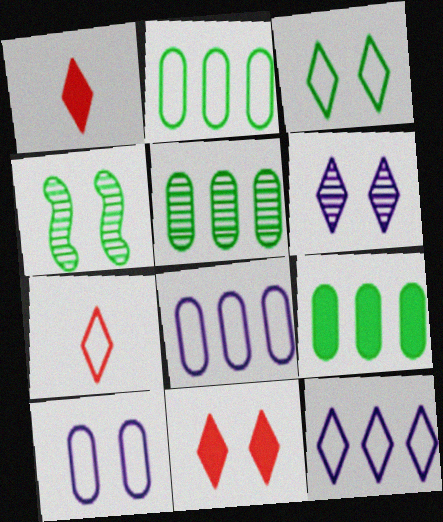[[1, 4, 8], 
[2, 5, 9], 
[3, 6, 11], 
[3, 7, 12], 
[4, 10, 11]]